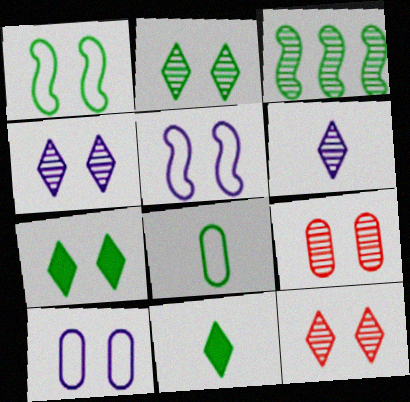[[2, 4, 12], 
[3, 6, 9], 
[3, 7, 8], 
[5, 7, 9]]